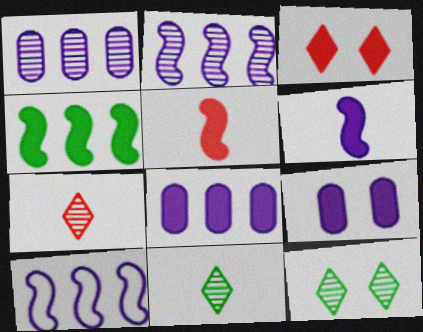[]